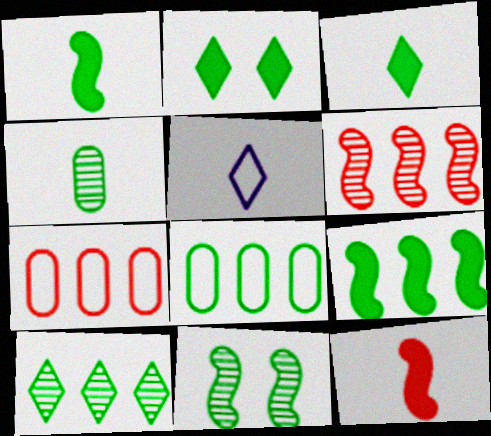[[3, 8, 11], 
[4, 5, 12], 
[4, 10, 11], 
[8, 9, 10]]